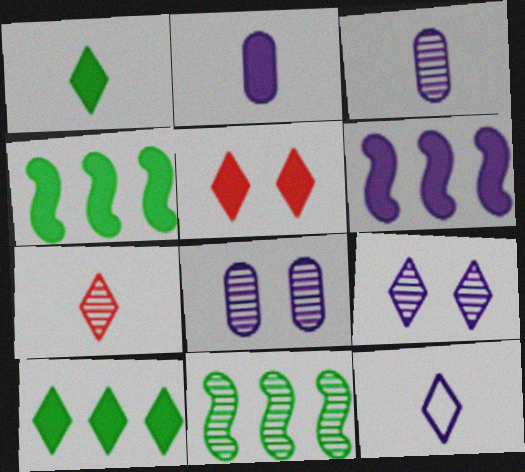[[1, 7, 12], 
[2, 4, 5], 
[6, 8, 12], 
[7, 8, 11]]